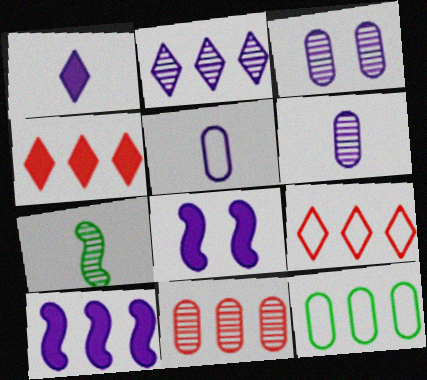[[2, 5, 8]]